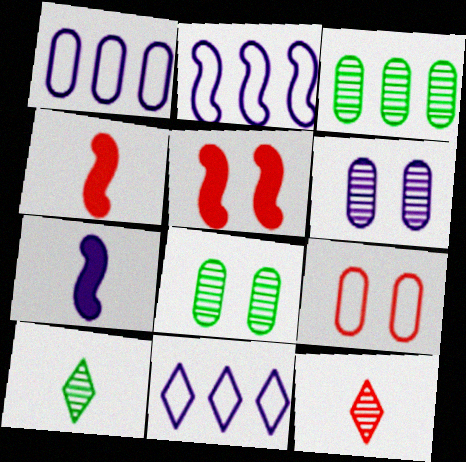[[1, 2, 11], 
[1, 5, 10], 
[4, 8, 11], 
[6, 7, 11]]